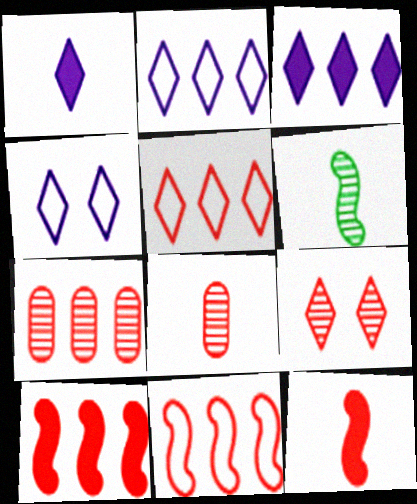[[5, 7, 10]]